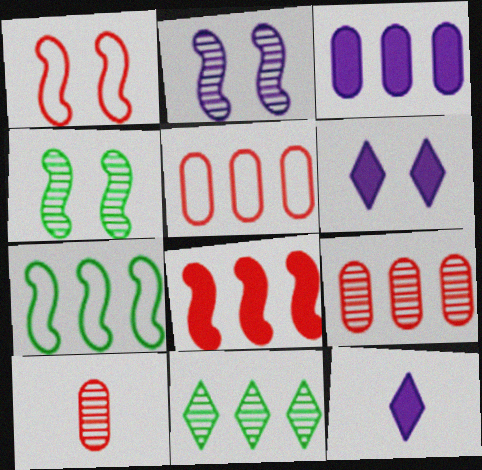[[2, 10, 11], 
[4, 5, 12], 
[6, 7, 10]]